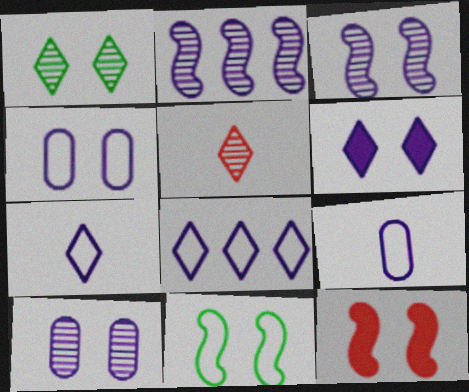[[1, 4, 12], 
[2, 6, 9], 
[3, 4, 6], 
[3, 11, 12]]